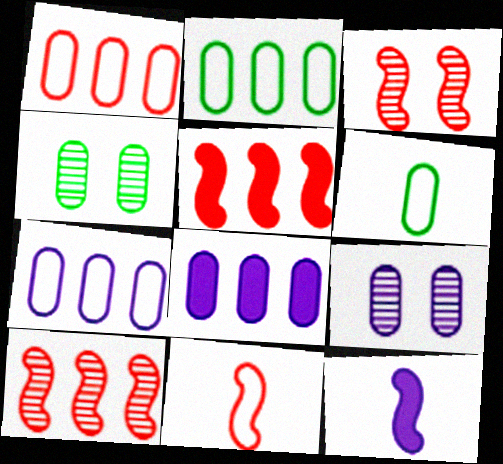[[1, 2, 7], 
[3, 5, 11]]